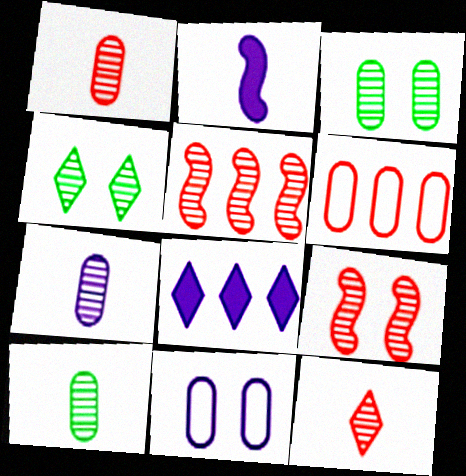[[1, 7, 10], 
[2, 4, 6], 
[4, 5, 7]]